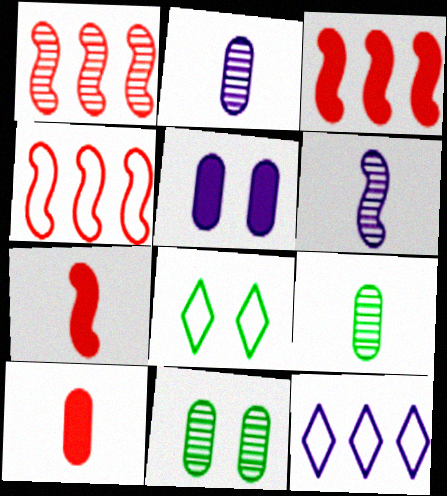[[1, 3, 4], 
[2, 3, 8], 
[5, 6, 12], 
[7, 11, 12]]